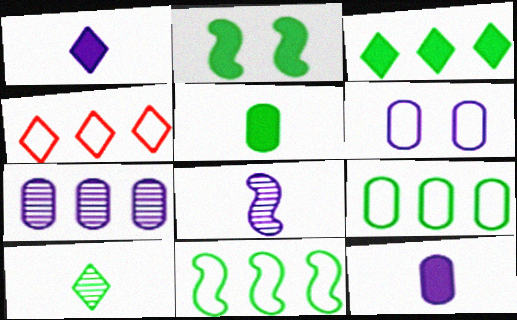[[2, 3, 5], 
[2, 9, 10], 
[6, 7, 12]]